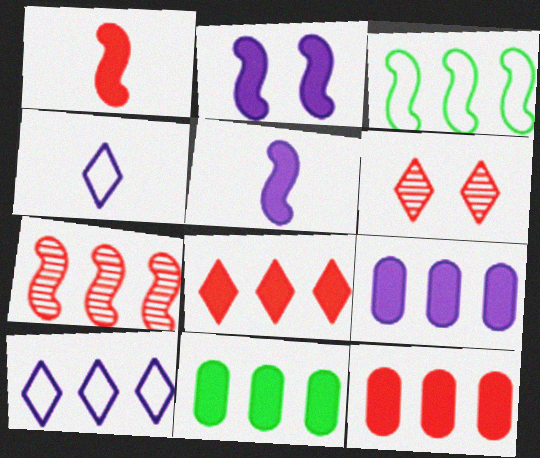[[7, 10, 11], 
[9, 11, 12]]